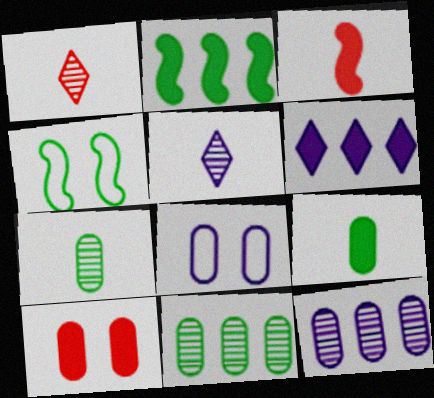[[1, 2, 8]]